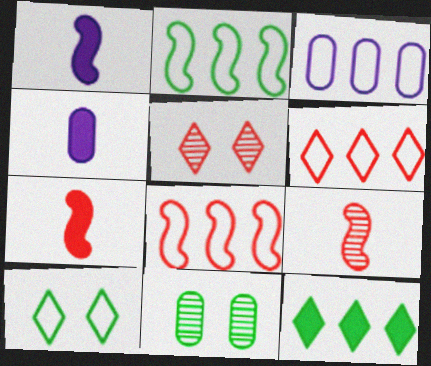[[1, 6, 11], 
[2, 3, 6], 
[2, 4, 5]]